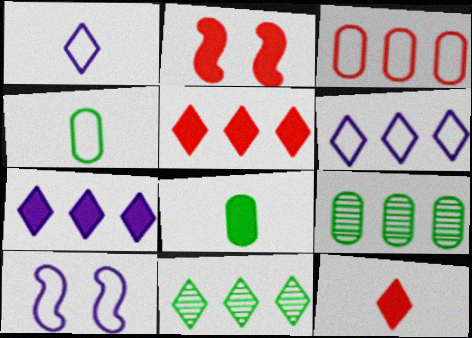[[1, 2, 9], 
[2, 7, 8], 
[5, 6, 11], 
[9, 10, 12]]